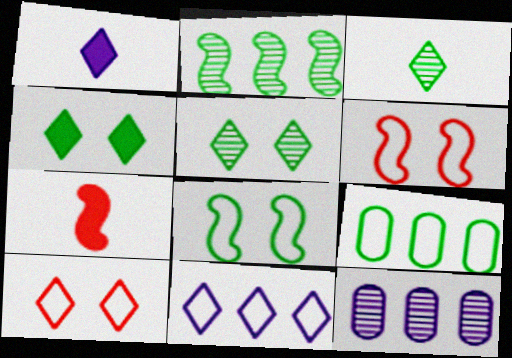[]